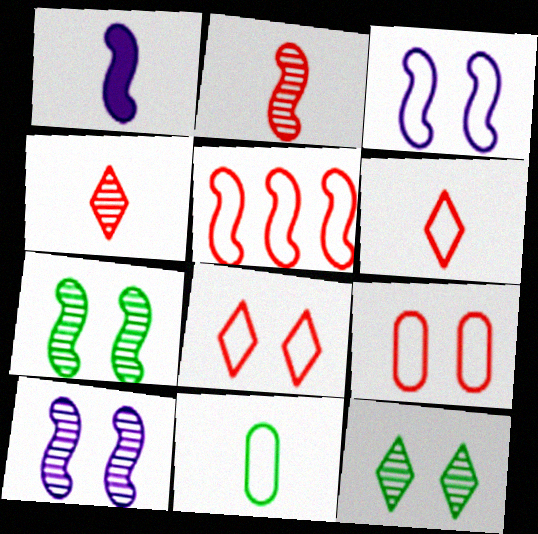[[1, 4, 11], 
[1, 5, 7], 
[5, 6, 9]]